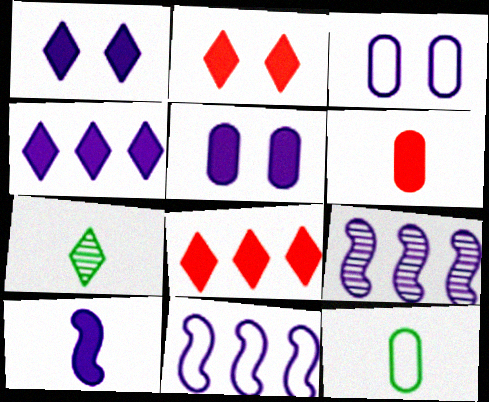[[2, 9, 12], 
[4, 5, 10]]